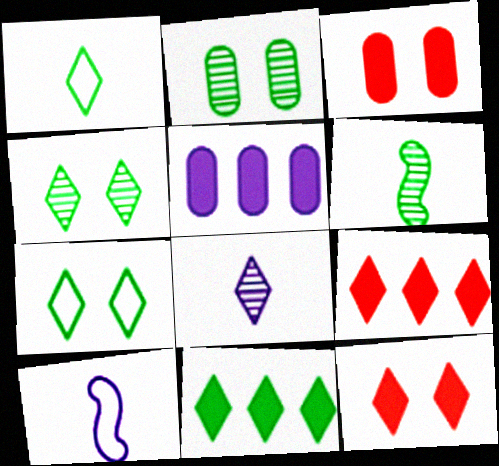[[1, 4, 11], 
[2, 9, 10], 
[7, 8, 9]]